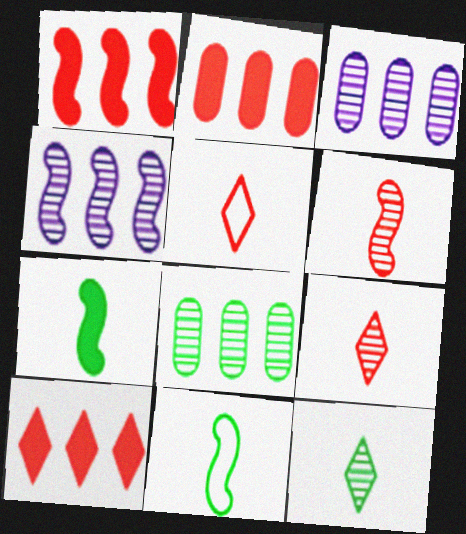[[1, 2, 10]]